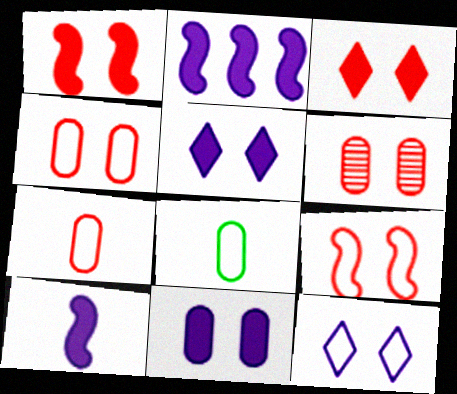[[3, 6, 9]]